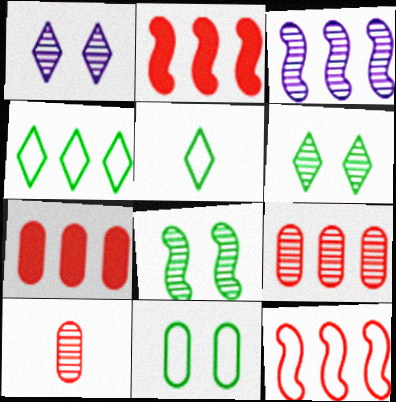[[3, 4, 7], 
[3, 6, 10]]